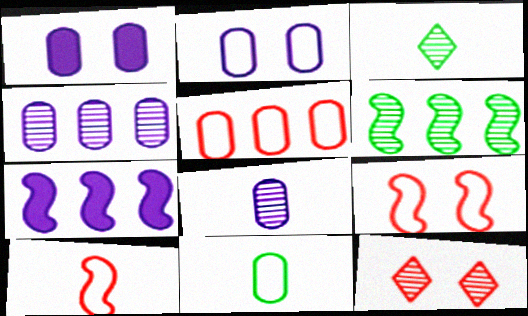[[2, 5, 11], 
[6, 8, 12], 
[7, 11, 12]]